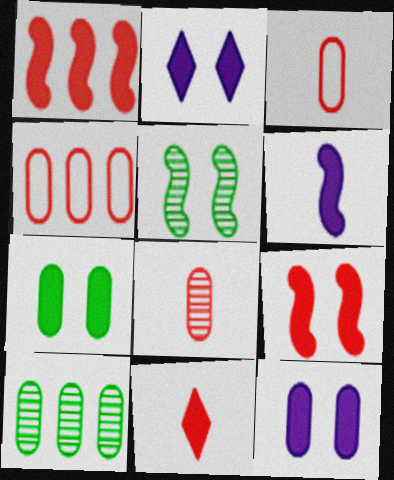[[2, 7, 9], 
[3, 10, 12]]